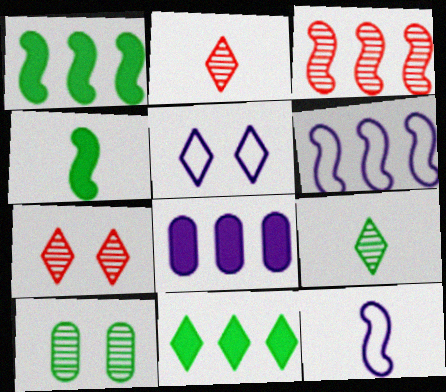[[1, 3, 6], 
[2, 5, 11]]